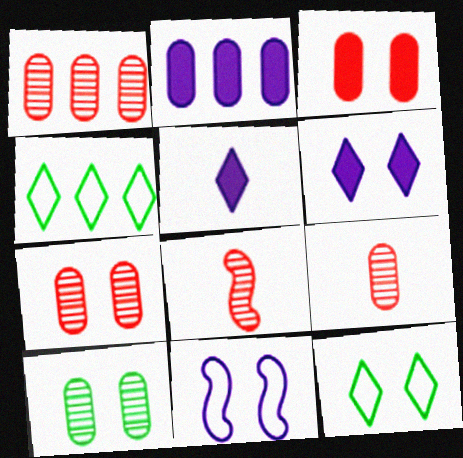[[1, 7, 9], 
[2, 8, 12]]